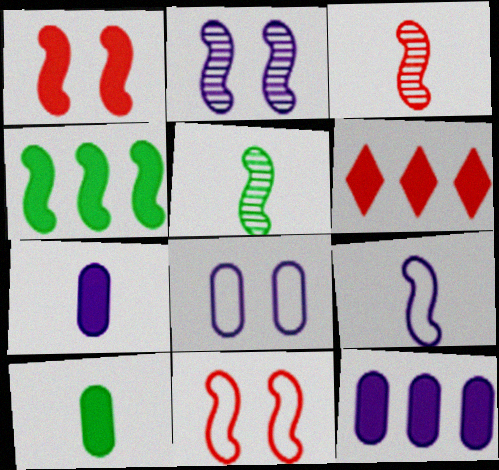[[4, 6, 12], 
[5, 6, 8]]